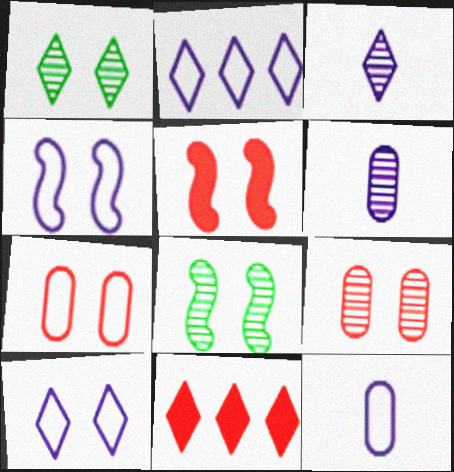[[2, 4, 12], 
[4, 5, 8], 
[8, 11, 12]]